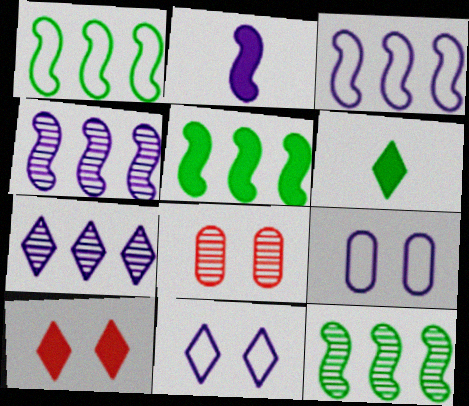[[1, 5, 12], 
[2, 7, 9], 
[3, 6, 8]]